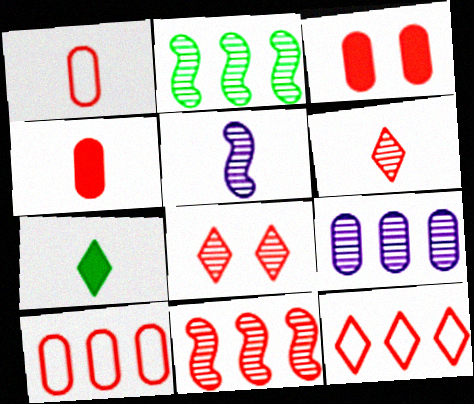[[1, 5, 7]]